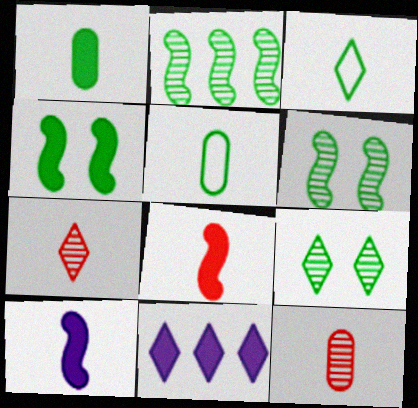[[3, 10, 12], 
[5, 7, 10]]